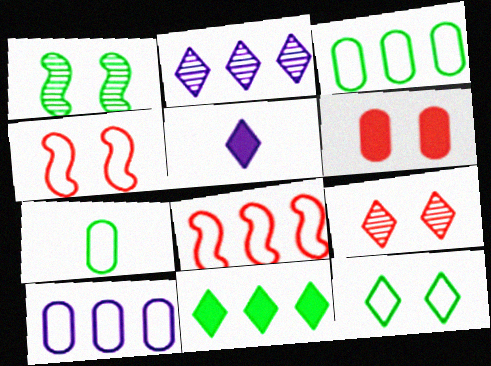[[1, 7, 11], 
[4, 6, 9]]